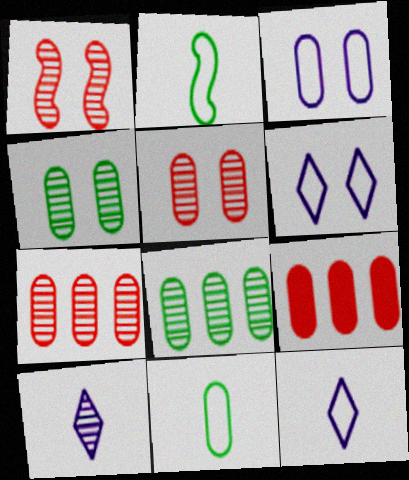[[1, 8, 10]]